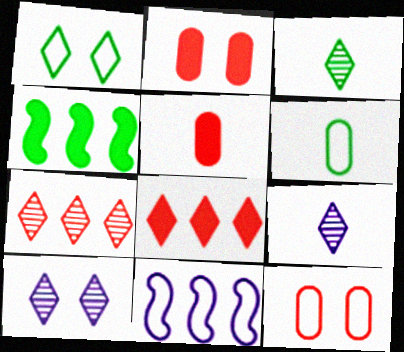[[1, 8, 9], 
[2, 3, 11], 
[3, 7, 10], 
[4, 9, 12]]